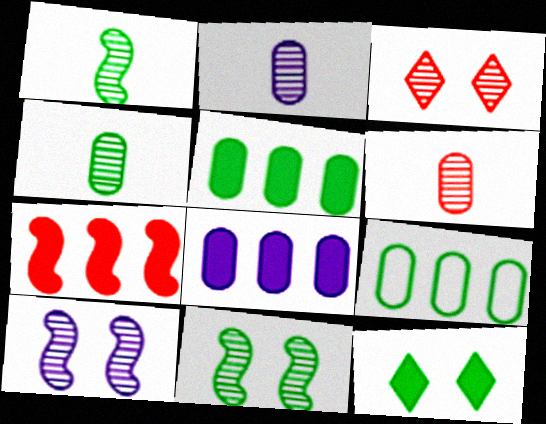[[1, 9, 12], 
[2, 4, 6]]